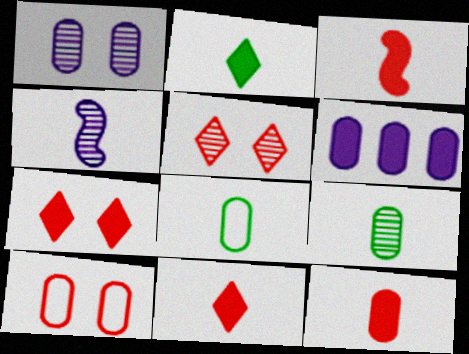[[3, 11, 12], 
[4, 8, 11], 
[6, 9, 10]]